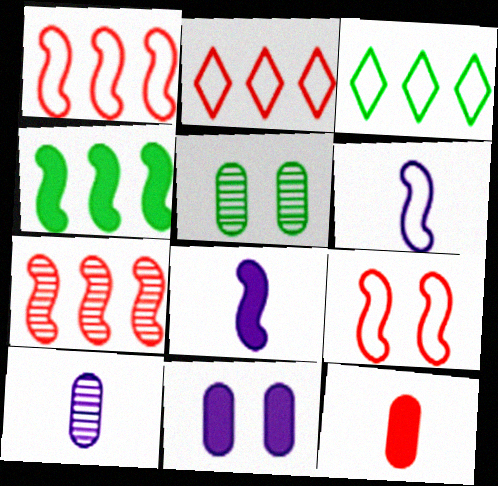[[2, 5, 8]]